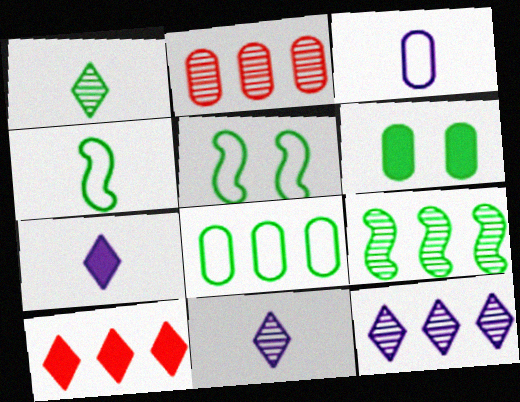[[2, 3, 6], 
[2, 5, 7], 
[2, 9, 12]]